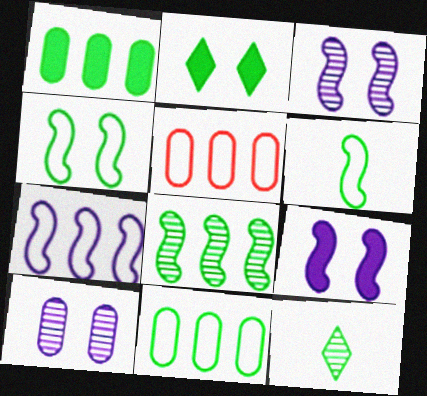[[1, 4, 12], 
[5, 9, 12]]